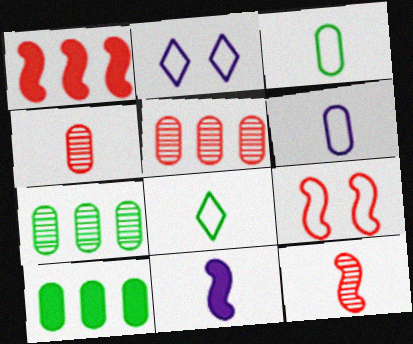[[1, 9, 12], 
[2, 10, 12], 
[4, 8, 11]]